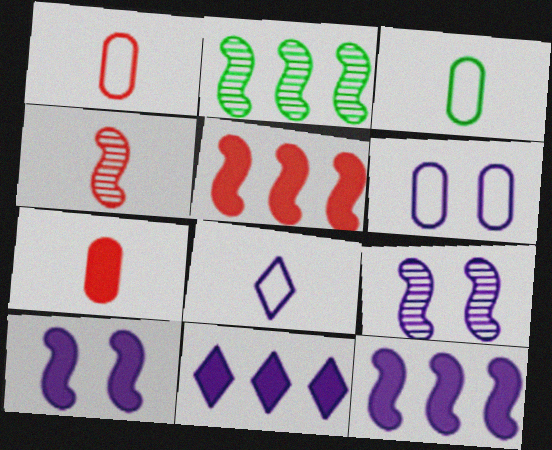[[2, 4, 9]]